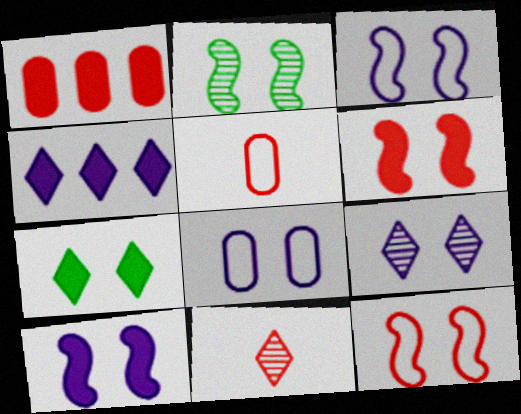[[1, 11, 12], 
[2, 3, 6], 
[2, 4, 5], 
[2, 10, 12], 
[8, 9, 10]]